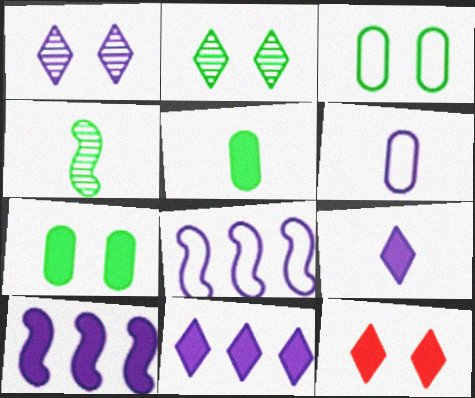[[1, 6, 10], 
[5, 10, 12]]